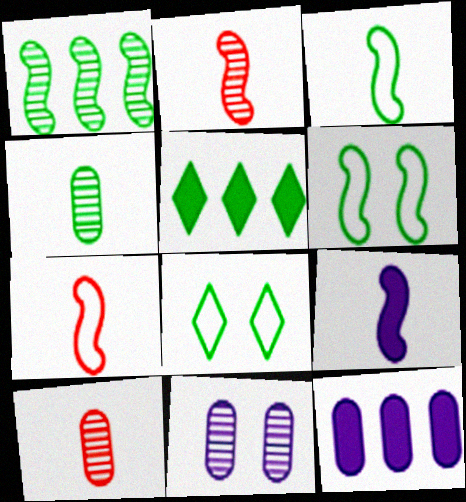[[2, 3, 9], 
[2, 8, 12], 
[4, 5, 6], 
[5, 7, 11]]